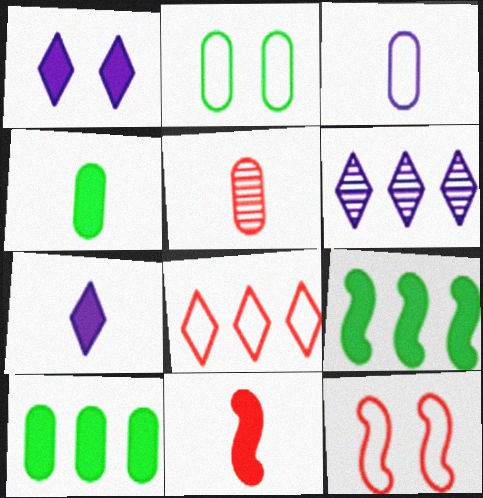[[1, 10, 11], 
[2, 6, 11], 
[3, 4, 5], 
[4, 6, 12], 
[4, 7, 11]]